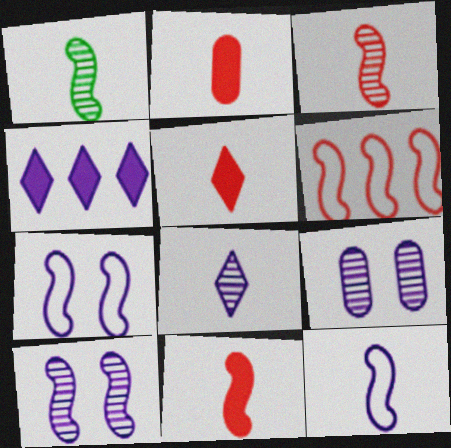[[1, 11, 12], 
[2, 5, 11], 
[4, 9, 12]]